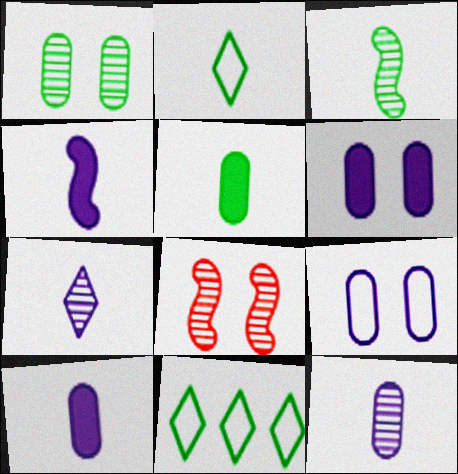[[2, 3, 5], 
[8, 10, 11]]